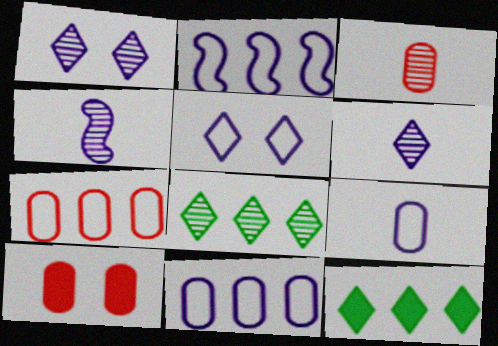[[2, 5, 9], 
[3, 7, 10]]